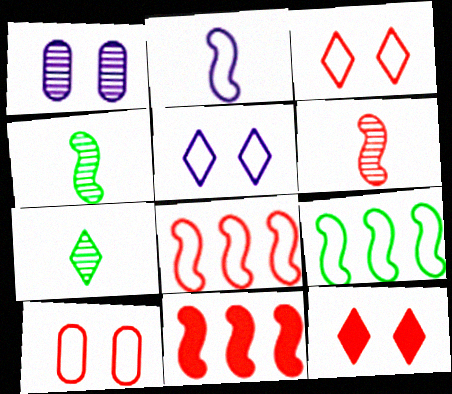[]